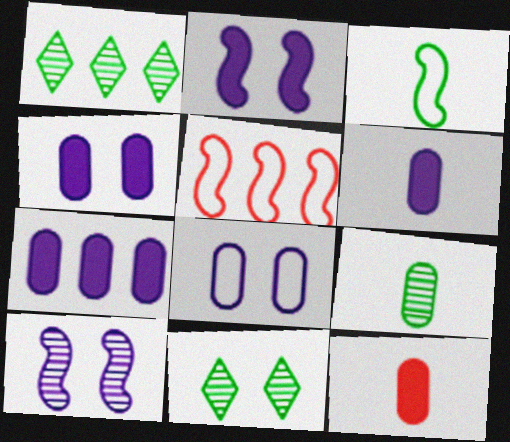[[1, 5, 7], 
[4, 6, 7], 
[5, 6, 11]]